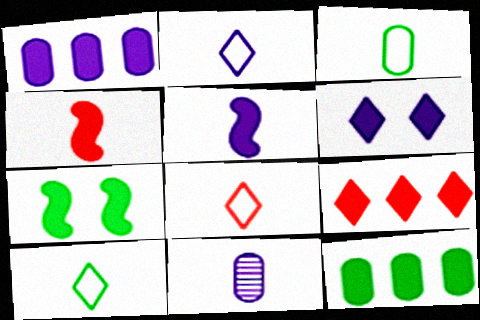[[1, 5, 6], 
[2, 5, 11], 
[2, 8, 10], 
[4, 6, 12], 
[4, 10, 11]]